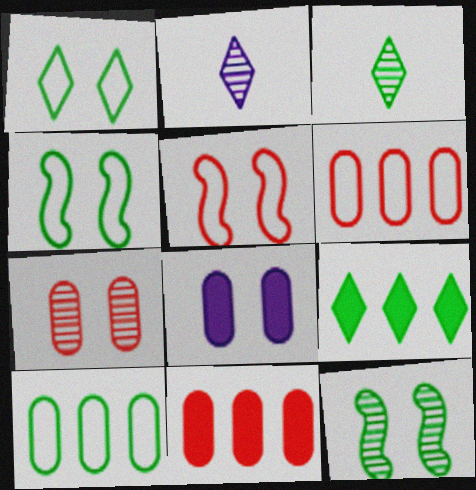[[1, 3, 9], 
[2, 4, 11]]